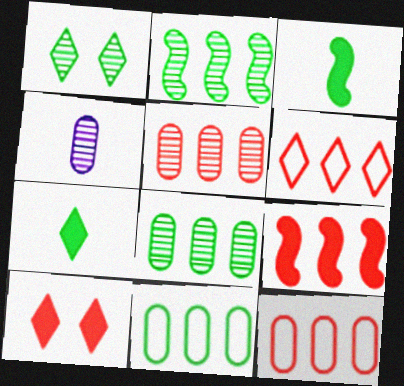[[1, 3, 11], 
[5, 6, 9]]